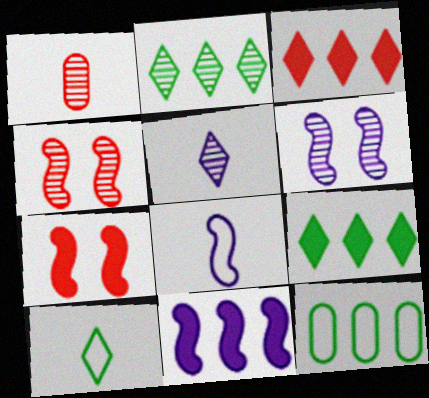[[1, 2, 6], 
[5, 7, 12], 
[6, 8, 11]]